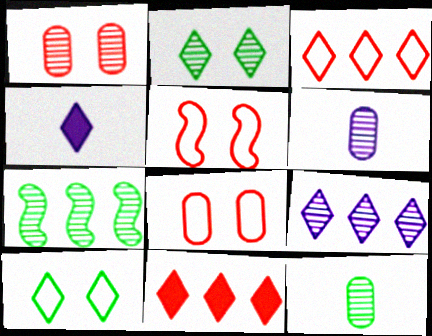[[2, 3, 4], 
[2, 7, 12], 
[4, 7, 8]]